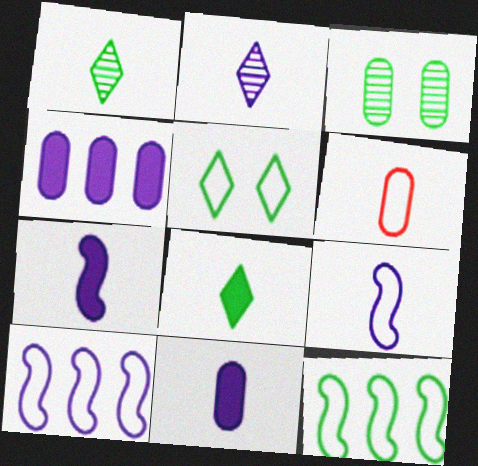[[1, 6, 7], 
[2, 9, 11], 
[3, 4, 6], 
[3, 8, 12], 
[5, 6, 10]]